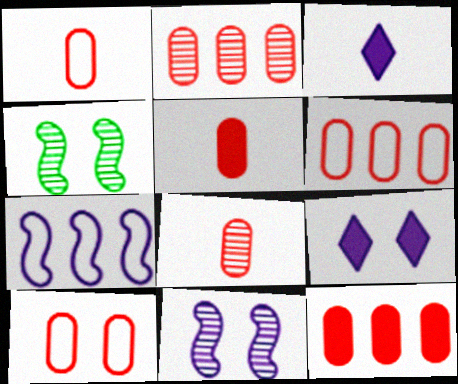[[1, 5, 8], 
[1, 6, 10], 
[2, 5, 10], 
[2, 6, 12], 
[3, 4, 6], 
[4, 9, 10], 
[8, 10, 12]]